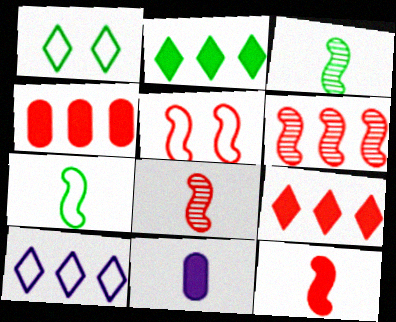[[1, 6, 11], 
[5, 6, 12]]